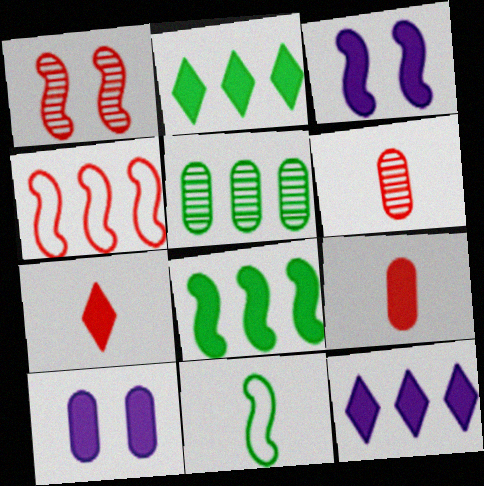[[2, 3, 9], 
[4, 5, 12], 
[7, 8, 10]]